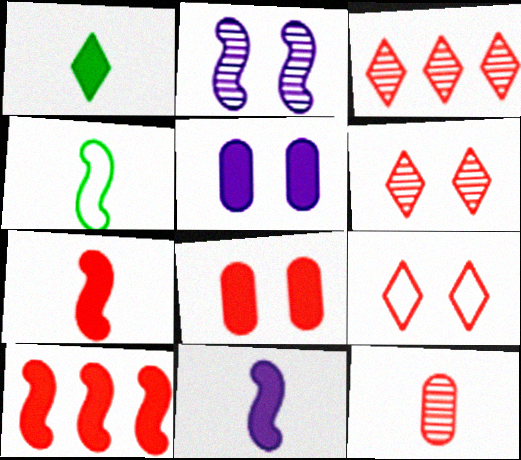[[1, 5, 10], 
[2, 4, 10], 
[3, 4, 5], 
[9, 10, 12]]